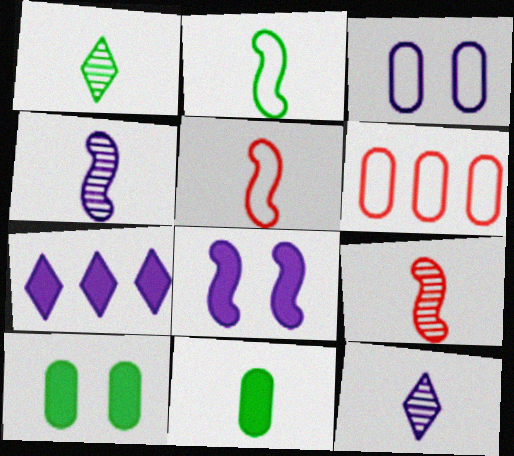[[1, 2, 11], 
[1, 6, 8], 
[3, 4, 7], 
[5, 11, 12]]